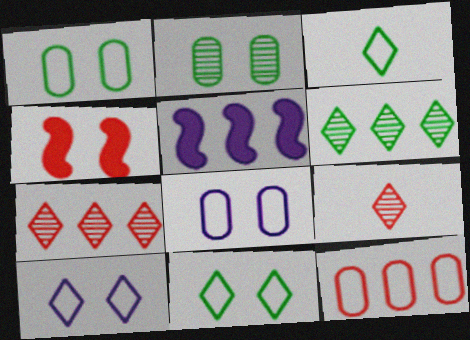[[1, 5, 9], 
[2, 4, 10], 
[4, 9, 12], 
[5, 6, 12]]